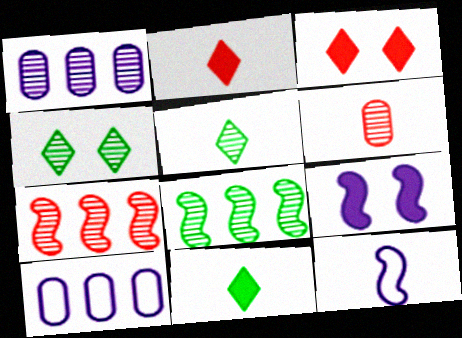[[6, 11, 12]]